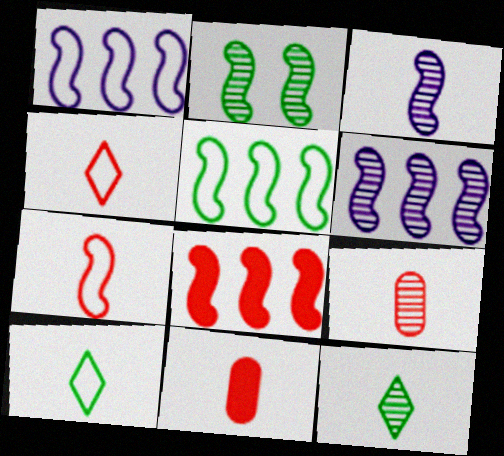[[3, 9, 12], 
[3, 10, 11], 
[5, 6, 8]]